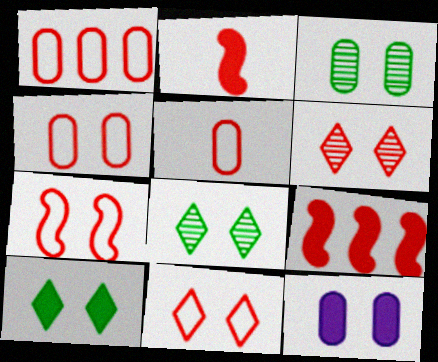[[1, 2, 6], 
[1, 4, 5], 
[3, 4, 12], 
[4, 7, 11], 
[5, 6, 9], 
[7, 8, 12]]